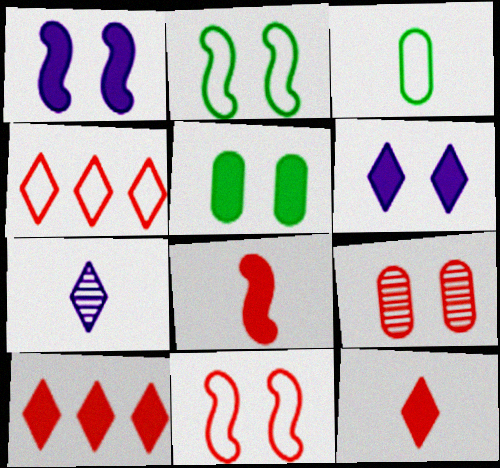[[2, 6, 9], 
[3, 7, 8], 
[4, 8, 9]]